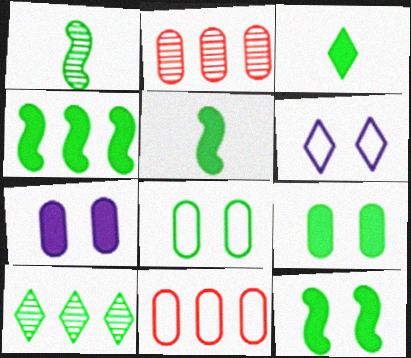[[2, 5, 6], 
[3, 4, 9], 
[4, 5, 12], 
[5, 8, 10]]